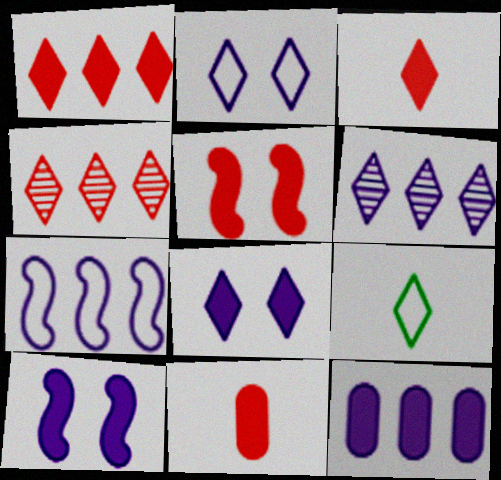[[1, 5, 11], 
[4, 8, 9], 
[6, 7, 12]]